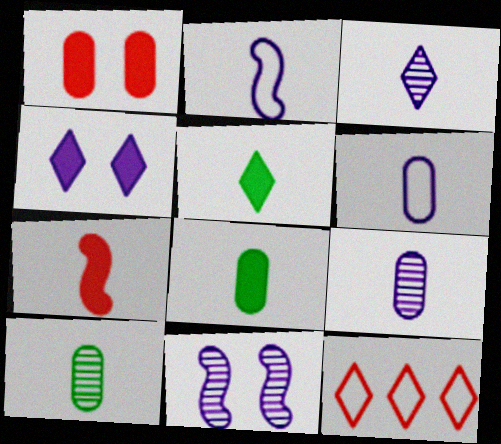[[8, 11, 12]]